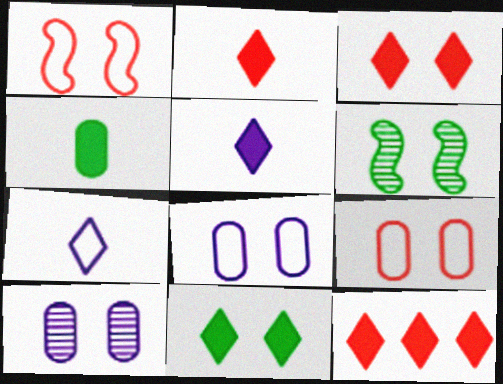[[1, 10, 11], 
[2, 3, 12], 
[3, 6, 8], 
[5, 11, 12]]